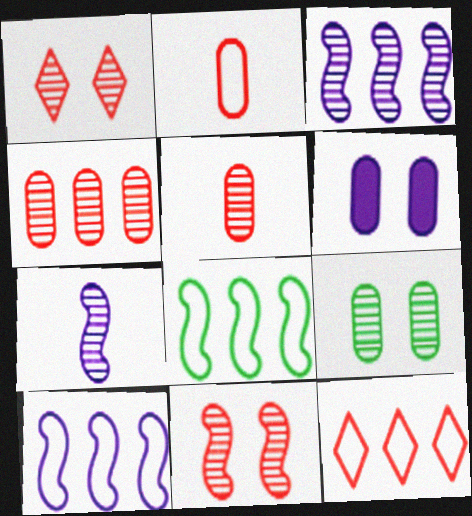[]